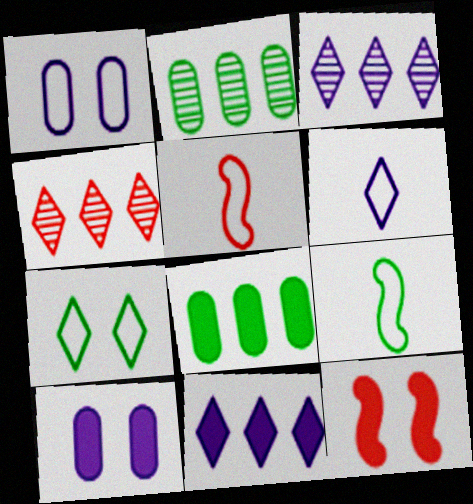[[2, 6, 12], 
[4, 9, 10]]